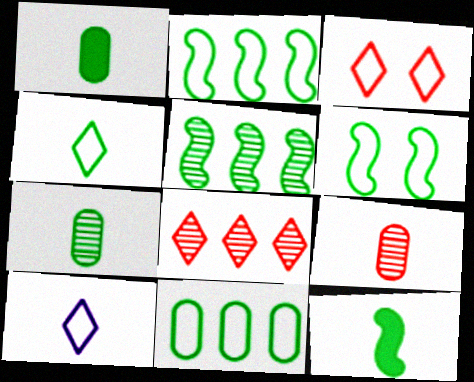[[4, 6, 11], 
[4, 7, 12], 
[5, 6, 12], 
[9, 10, 12]]